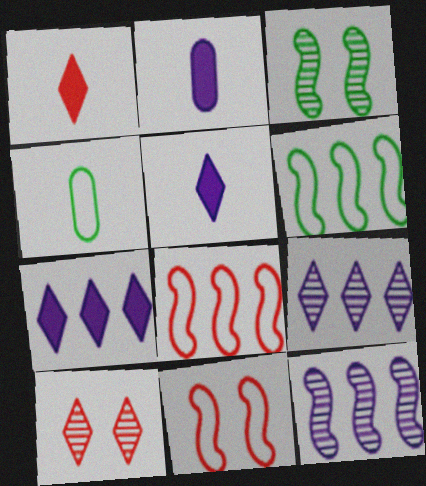[[2, 6, 10]]